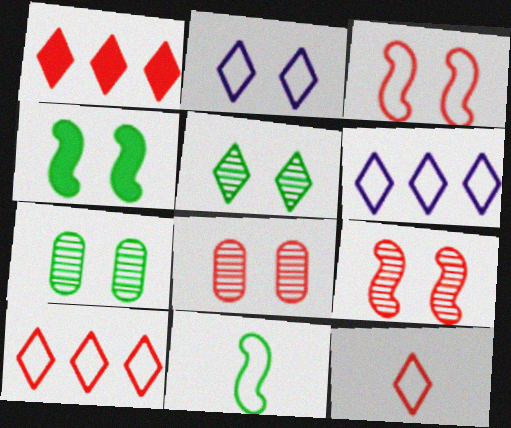[[2, 4, 8]]